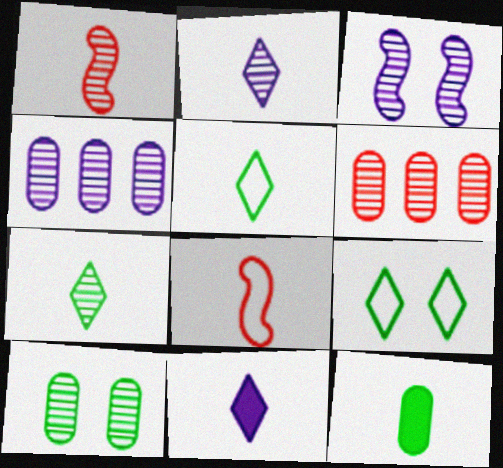[[2, 3, 4], 
[2, 8, 12], 
[3, 6, 7]]